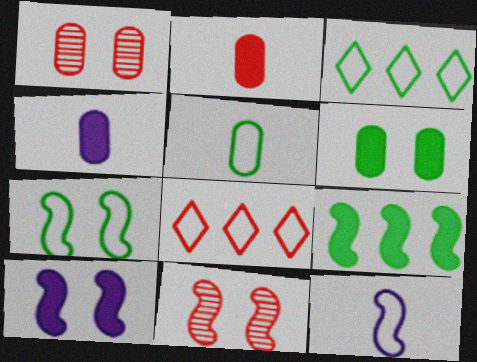[[2, 8, 11], 
[3, 4, 11], 
[3, 5, 7], 
[7, 10, 11], 
[9, 11, 12]]